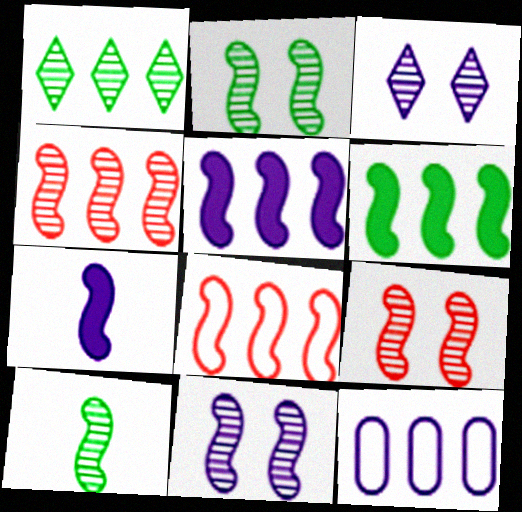[[2, 7, 8], 
[2, 9, 11], 
[3, 7, 12], 
[4, 10, 11]]